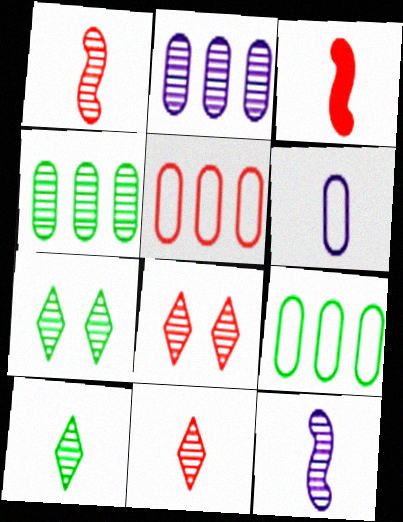[[1, 2, 7], 
[3, 5, 8], 
[3, 6, 10], 
[4, 8, 12]]